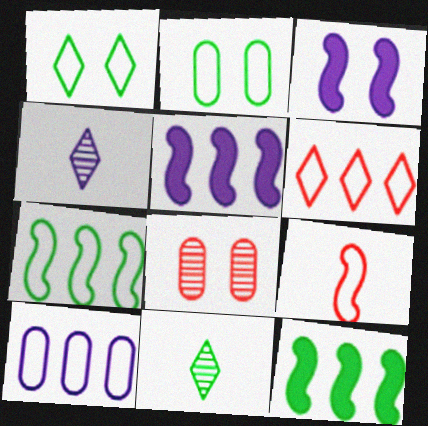[[1, 3, 8], 
[1, 9, 10], 
[2, 11, 12], 
[3, 4, 10], 
[6, 7, 10]]